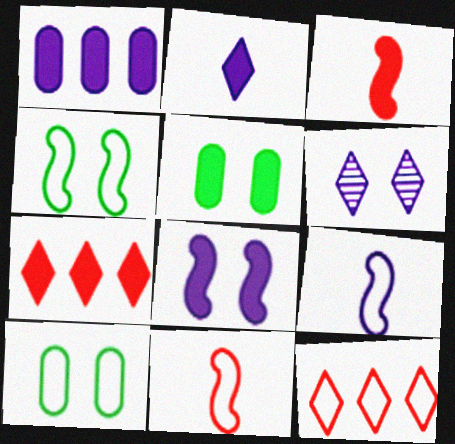[[1, 2, 8], 
[1, 6, 9], 
[9, 10, 12]]